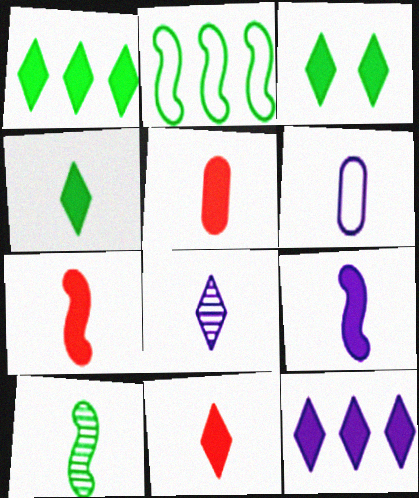[[1, 3, 4], 
[3, 11, 12], 
[4, 5, 9], 
[5, 7, 11], 
[6, 8, 9], 
[6, 10, 11]]